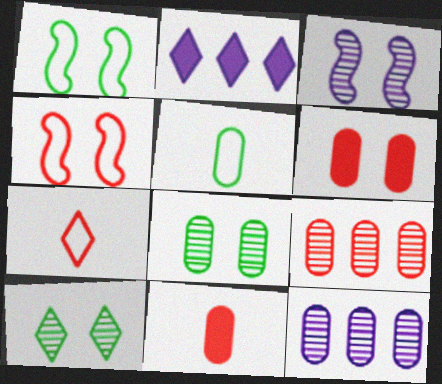[[2, 7, 10], 
[5, 6, 12]]